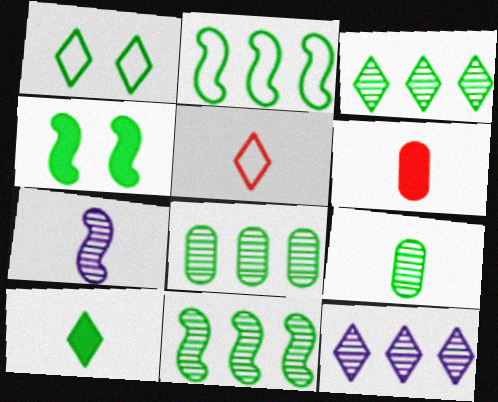[[1, 3, 10], 
[3, 8, 11]]